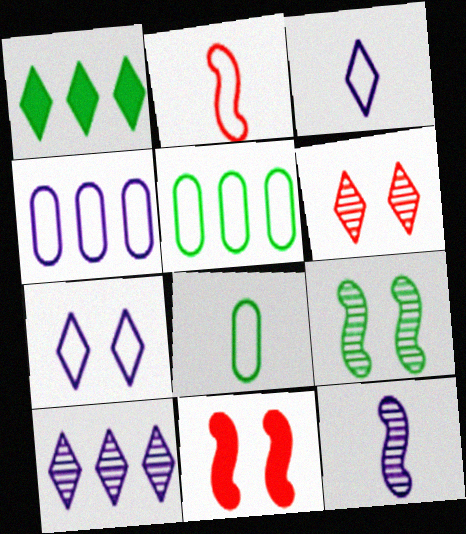[[1, 3, 6], 
[1, 8, 9], 
[2, 3, 8], 
[2, 5, 7], 
[8, 10, 11]]